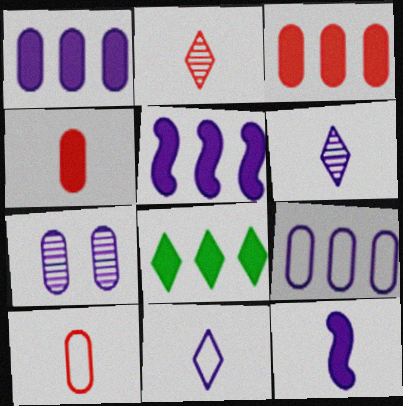[[3, 5, 8], 
[5, 7, 11]]